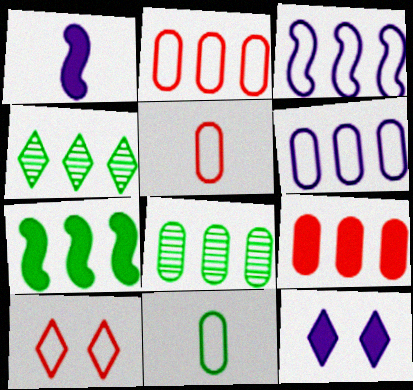[[1, 8, 10], 
[3, 4, 9], 
[3, 10, 11], 
[6, 8, 9]]